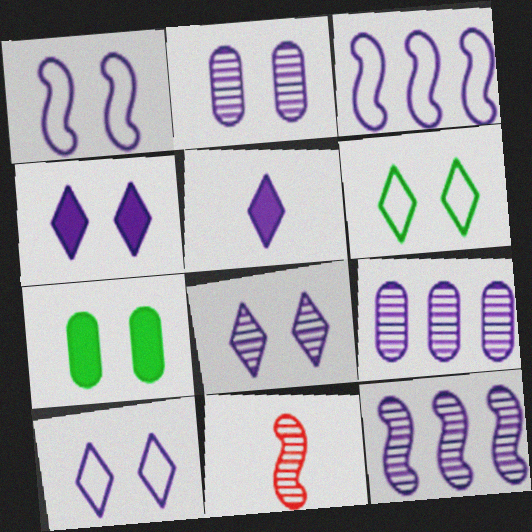[[1, 2, 4], 
[1, 5, 9], 
[2, 3, 5], 
[4, 8, 10]]